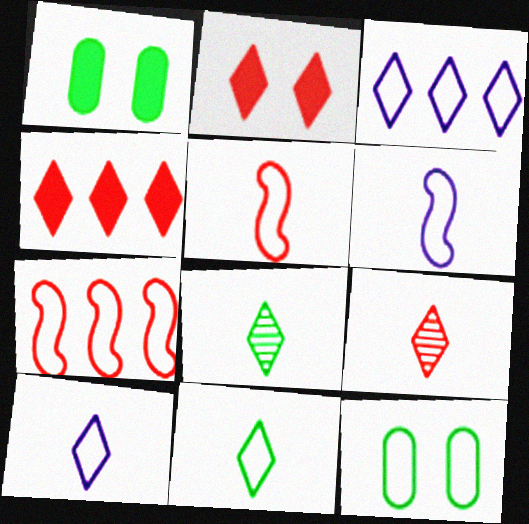[[2, 3, 8], 
[3, 5, 12], 
[7, 10, 12]]